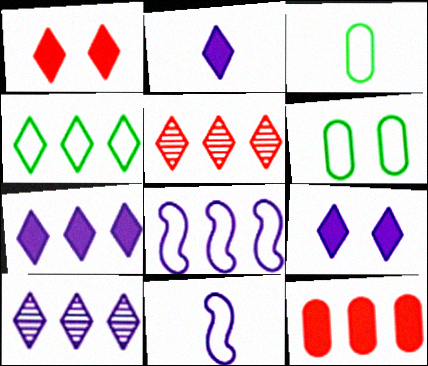[[2, 7, 9], 
[4, 5, 7]]